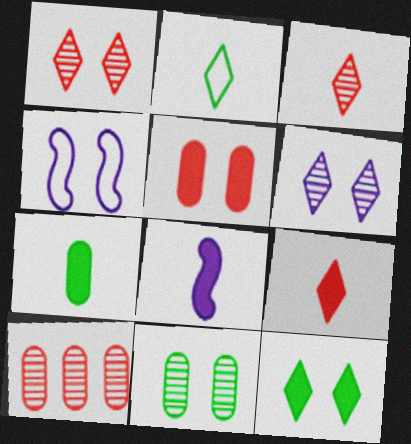[[7, 8, 9]]